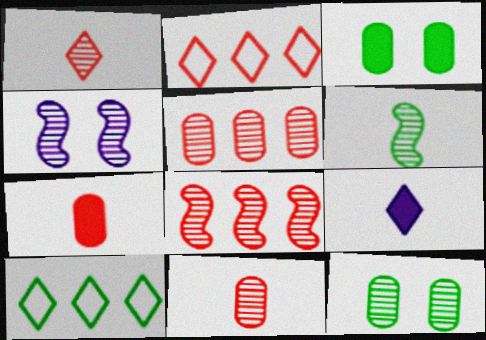[[3, 6, 10], 
[4, 6, 8], 
[4, 7, 10]]